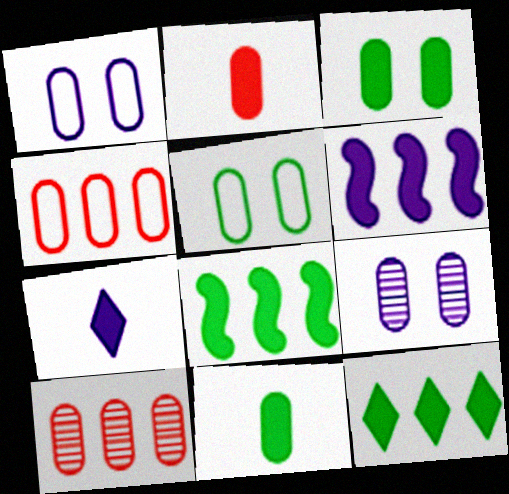[[1, 10, 11], 
[4, 9, 11]]